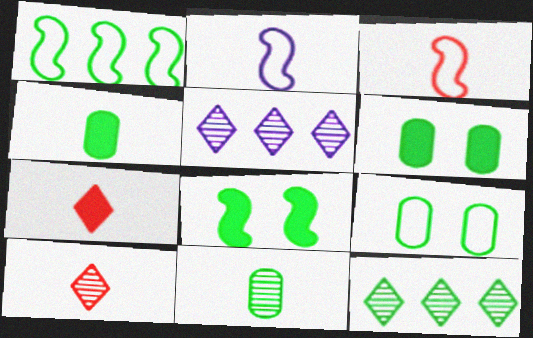[[2, 4, 10], 
[2, 7, 11], 
[3, 5, 6]]